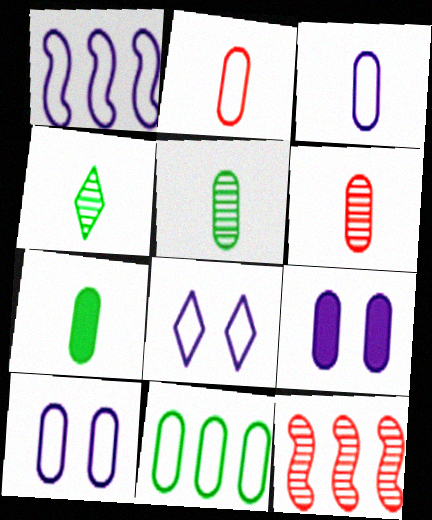[[1, 3, 8], 
[2, 10, 11], 
[3, 6, 7], 
[6, 9, 11], 
[7, 8, 12]]